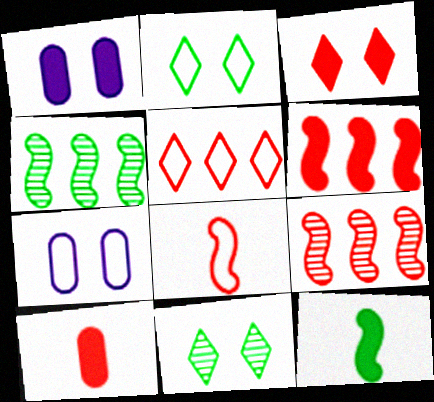[[3, 6, 10]]